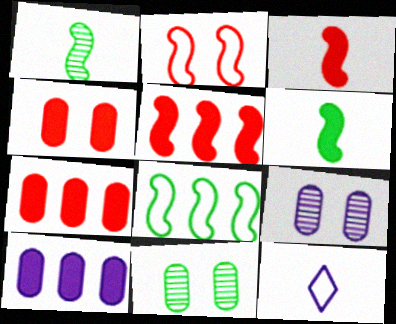[[5, 11, 12]]